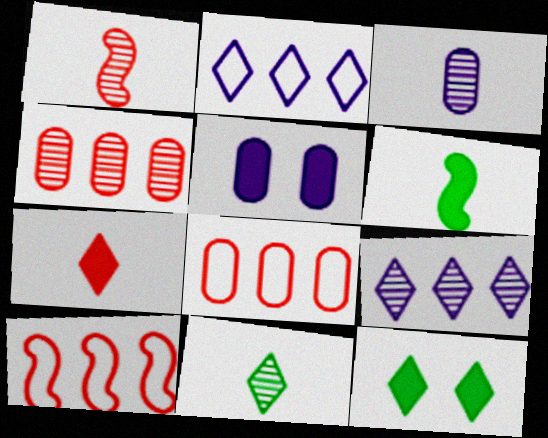[[1, 3, 11], 
[3, 10, 12], 
[5, 10, 11]]